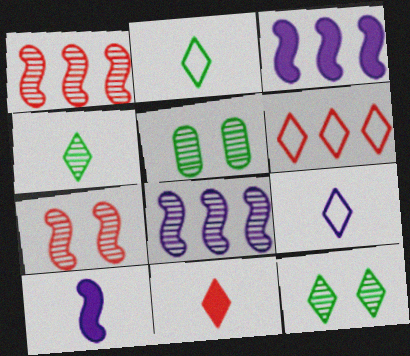[[4, 9, 11], 
[5, 6, 10]]